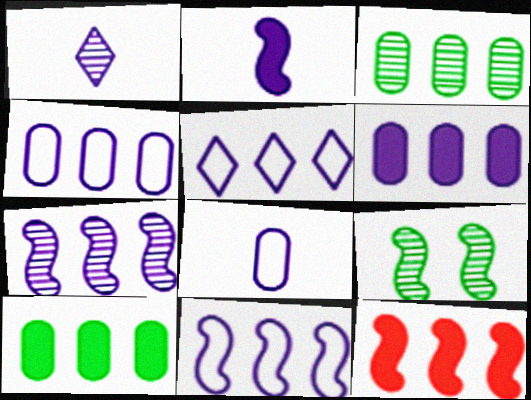[[1, 2, 8], 
[3, 5, 12], 
[4, 5, 11], 
[5, 6, 7]]